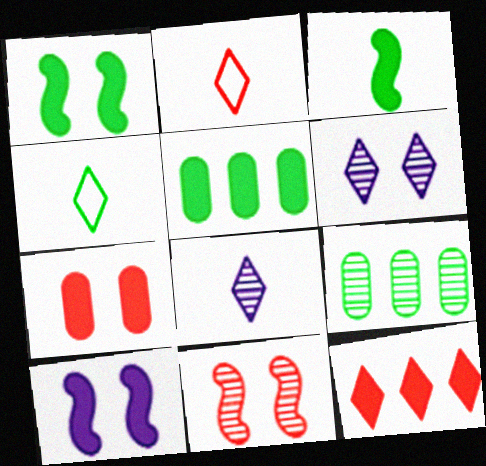[[1, 4, 9], 
[2, 9, 10], 
[4, 6, 12], 
[8, 9, 11]]